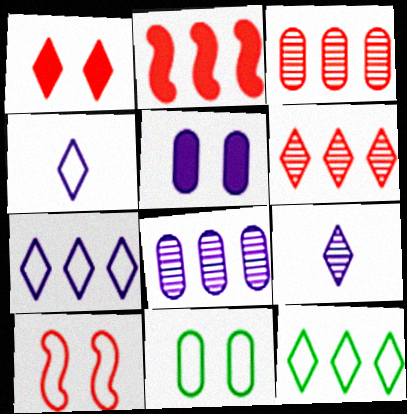[[1, 9, 12], 
[2, 8, 12], 
[2, 9, 11]]